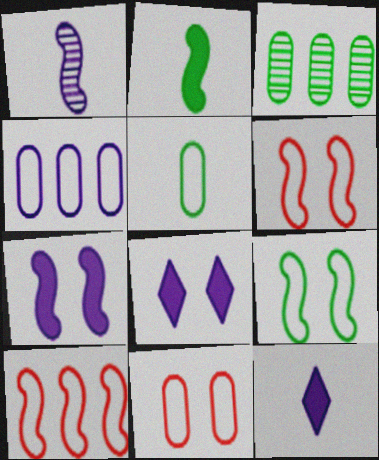[[1, 4, 8], 
[3, 6, 12], 
[4, 5, 11]]